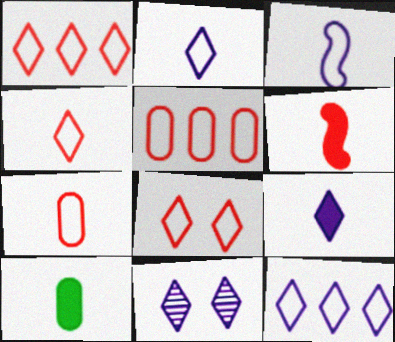[[1, 4, 8], 
[6, 9, 10], 
[9, 11, 12]]